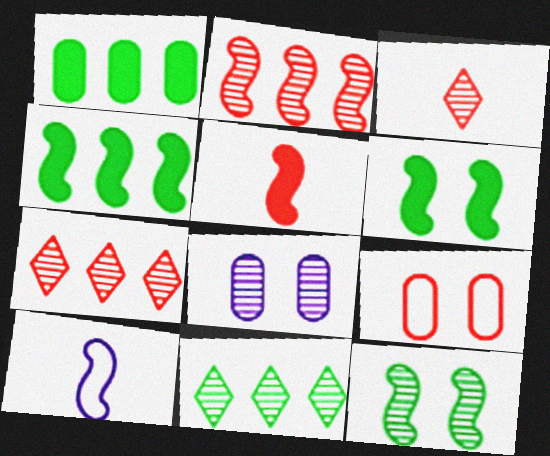[[2, 6, 10], 
[5, 7, 9]]